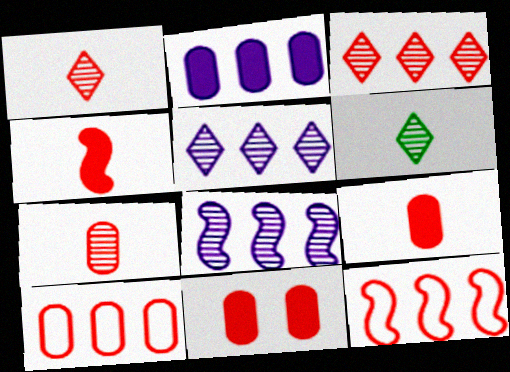[[1, 11, 12], 
[7, 10, 11]]